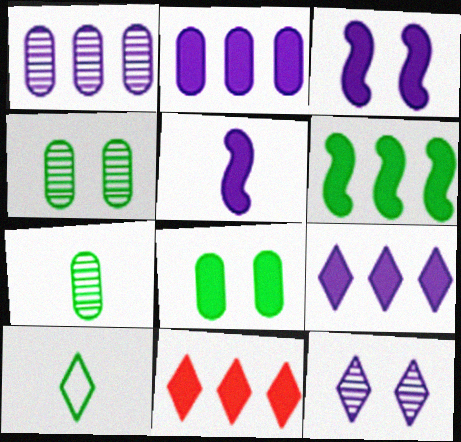[[2, 6, 11], 
[4, 6, 10], 
[5, 8, 11], 
[10, 11, 12]]